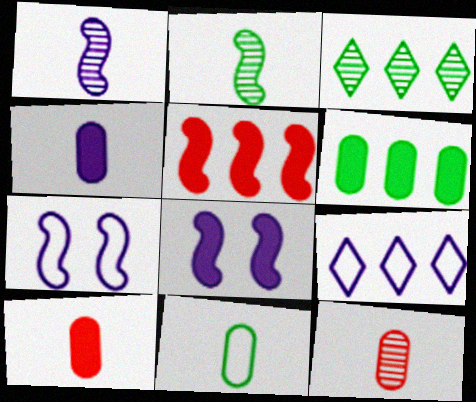[[2, 5, 7], 
[3, 7, 10], 
[4, 11, 12]]